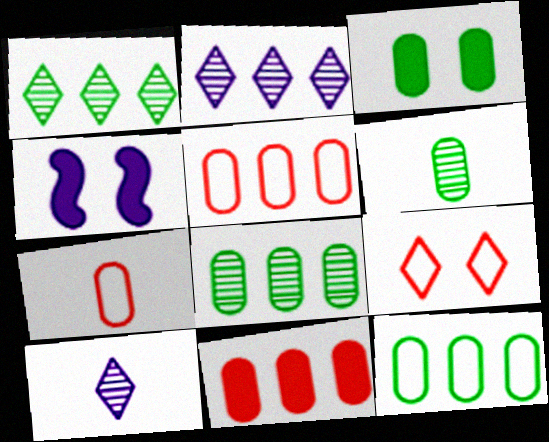[[1, 4, 7], 
[3, 6, 12]]